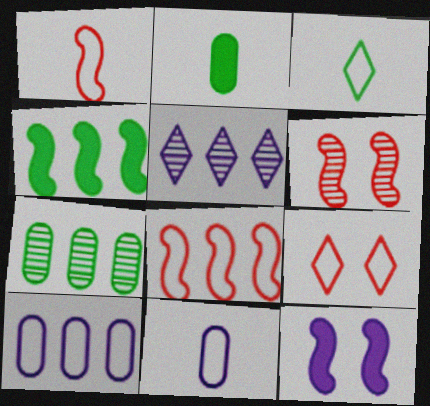[[1, 3, 11], 
[5, 11, 12]]